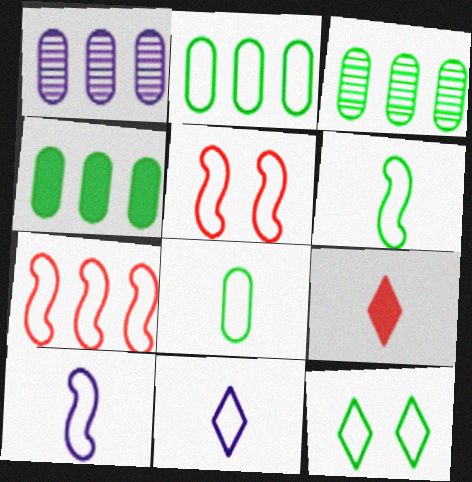[[2, 3, 4], 
[2, 5, 11], 
[2, 6, 12]]